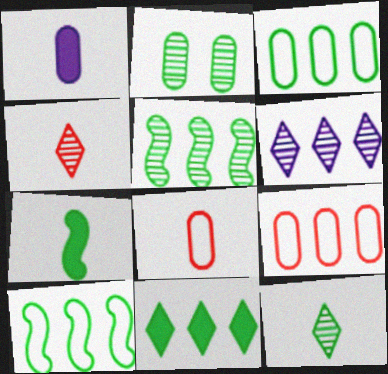[[1, 2, 9], 
[2, 5, 12], 
[3, 5, 11]]